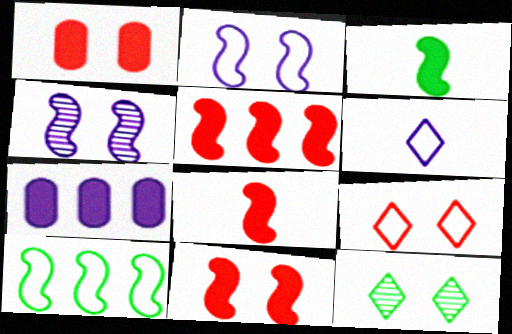[[1, 2, 12], 
[4, 6, 7], 
[4, 8, 10], 
[5, 8, 11]]